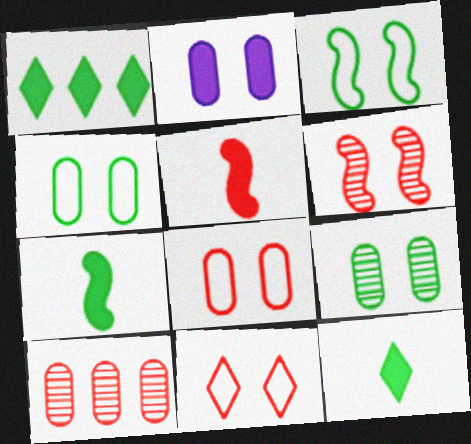[[1, 2, 5], 
[2, 8, 9], 
[5, 10, 11]]